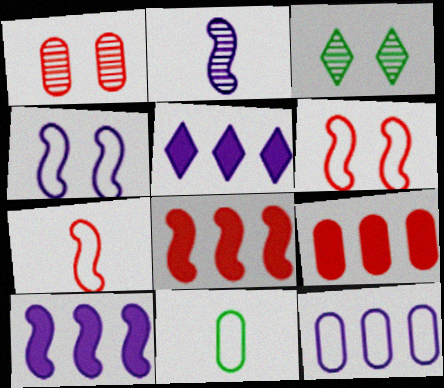[[2, 4, 10]]